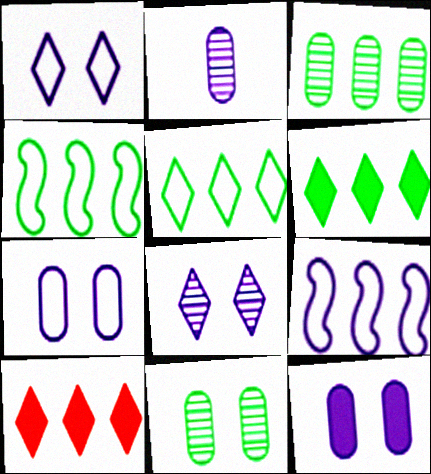[[3, 4, 6], 
[3, 9, 10]]